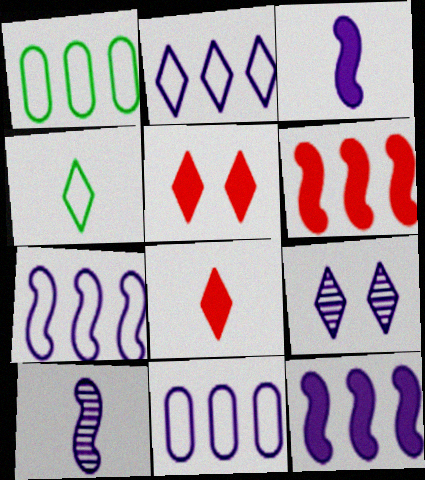[[1, 5, 10], 
[2, 7, 11], 
[3, 9, 11]]